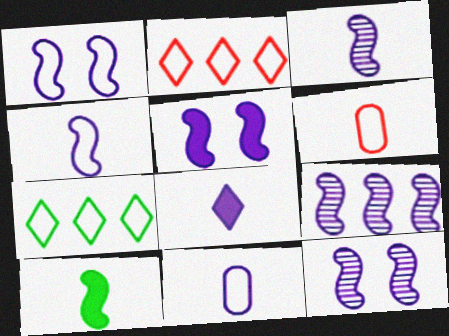[[1, 5, 12], 
[1, 6, 7], 
[3, 8, 11], 
[3, 9, 12], 
[4, 5, 9]]